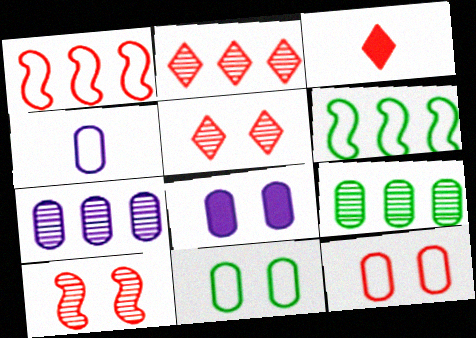[[4, 7, 8]]